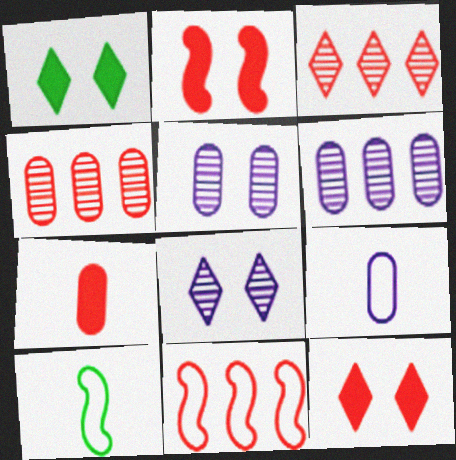[[6, 10, 12]]